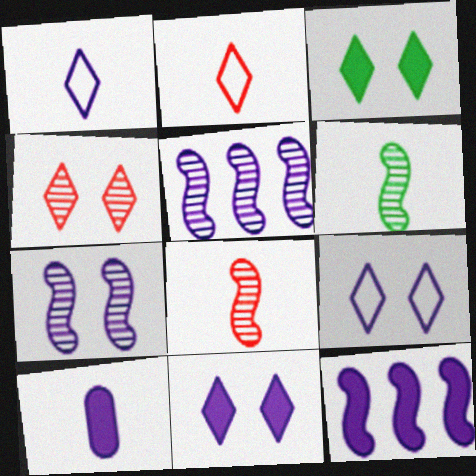[[2, 6, 10], 
[3, 4, 9], 
[5, 9, 10], 
[10, 11, 12]]